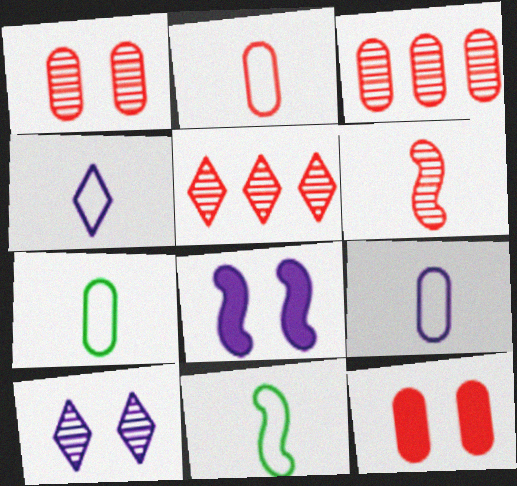[[1, 5, 6], 
[2, 3, 12], 
[2, 4, 11], 
[2, 7, 9], 
[5, 7, 8]]